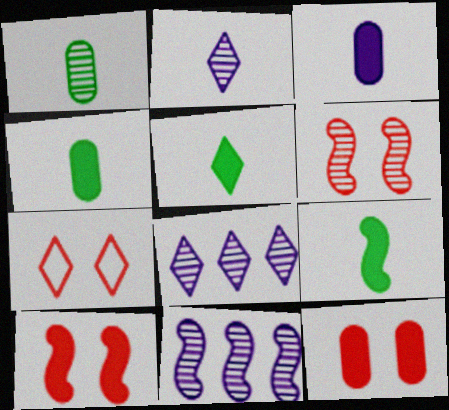[[1, 6, 8], 
[4, 5, 9], 
[4, 7, 11], 
[5, 7, 8], 
[6, 7, 12]]